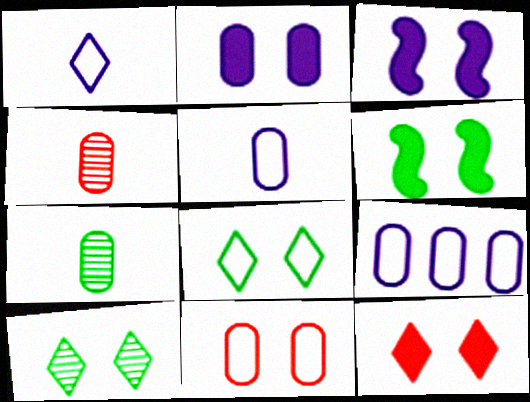[[2, 6, 12], 
[3, 10, 11]]